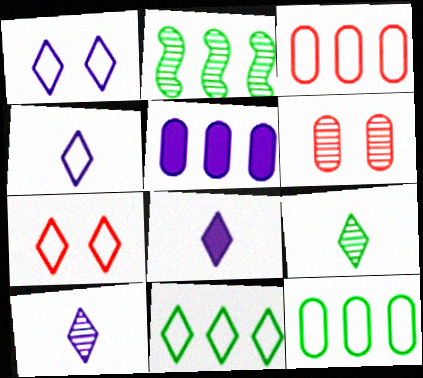[[2, 6, 10], 
[4, 7, 11], 
[4, 8, 10]]